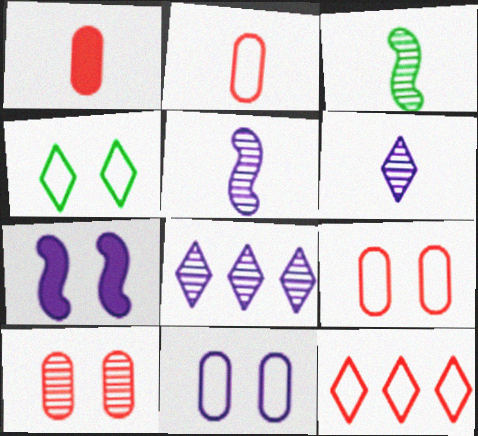[[3, 8, 10], 
[4, 7, 10]]